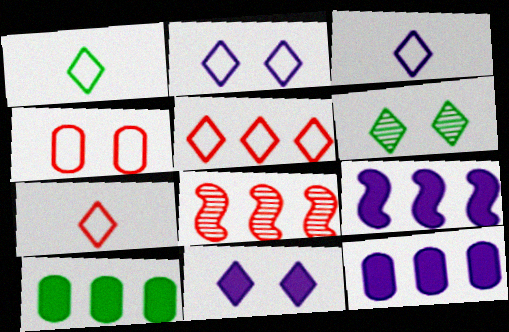[[1, 2, 5], 
[1, 3, 7]]